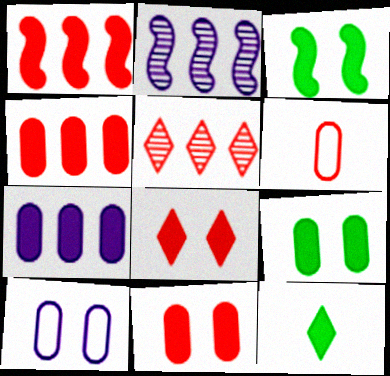[]